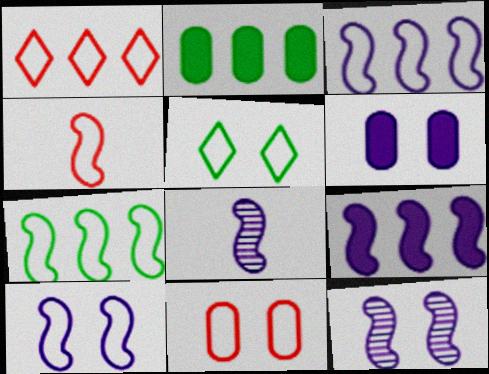[[1, 4, 11], 
[4, 7, 10], 
[5, 10, 11], 
[8, 9, 10]]